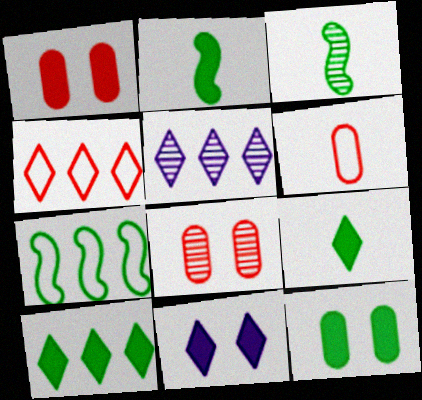[[2, 10, 12], 
[3, 5, 8], 
[4, 5, 10]]